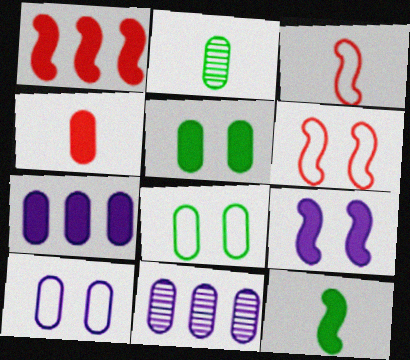[[1, 9, 12], 
[4, 5, 7], 
[4, 8, 11]]